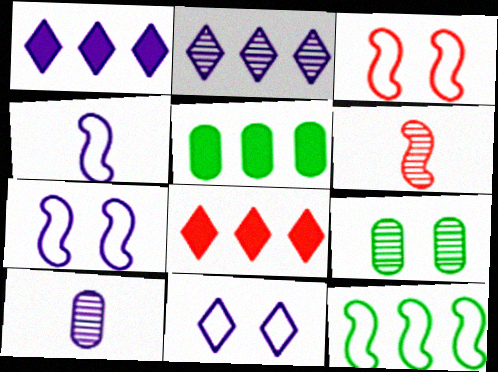[[1, 7, 10], 
[2, 6, 9], 
[3, 4, 12], 
[4, 8, 9], 
[5, 6, 11]]